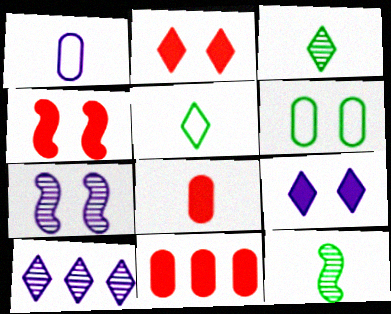[[2, 5, 10], 
[2, 6, 7], 
[5, 7, 11]]